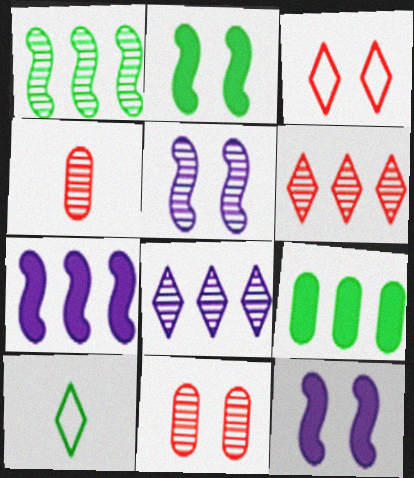[[7, 10, 11]]